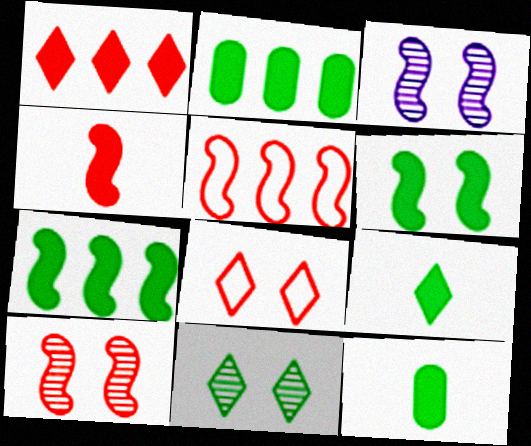[[2, 6, 9], 
[4, 5, 10]]